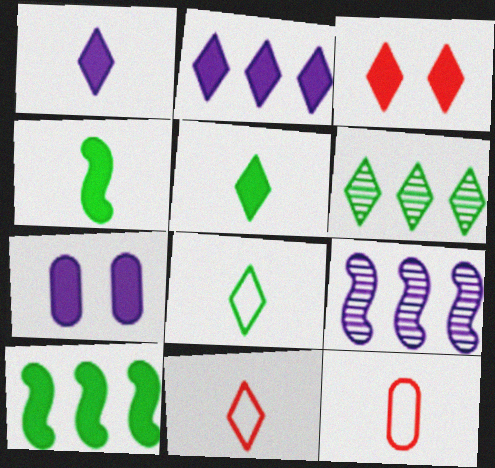[[2, 3, 5]]